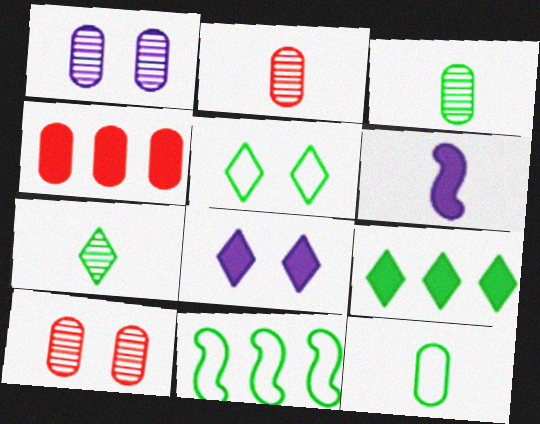[[1, 4, 12], 
[2, 8, 11], 
[5, 7, 9], 
[5, 11, 12]]